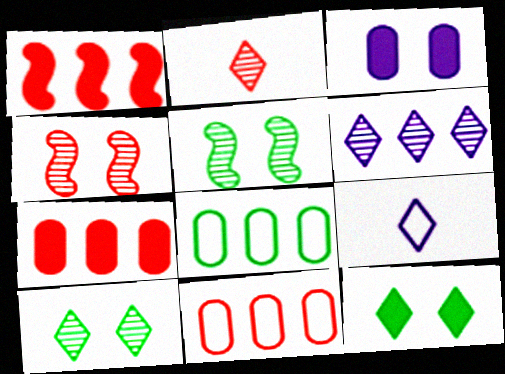[[1, 6, 8], 
[2, 6, 10], 
[5, 7, 9]]